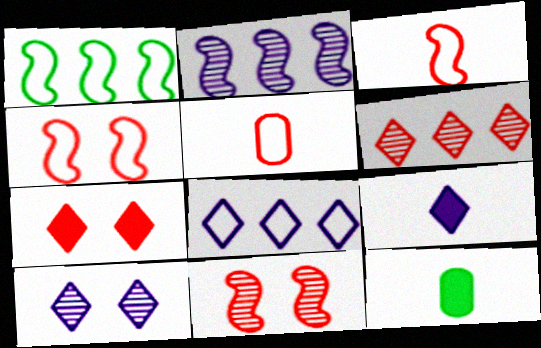[[8, 9, 10], 
[8, 11, 12]]